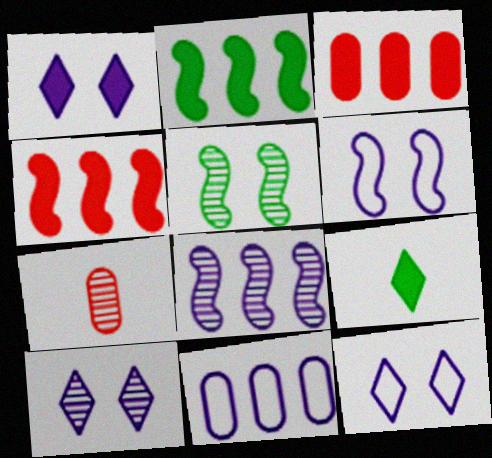[[1, 10, 12], 
[2, 7, 12]]